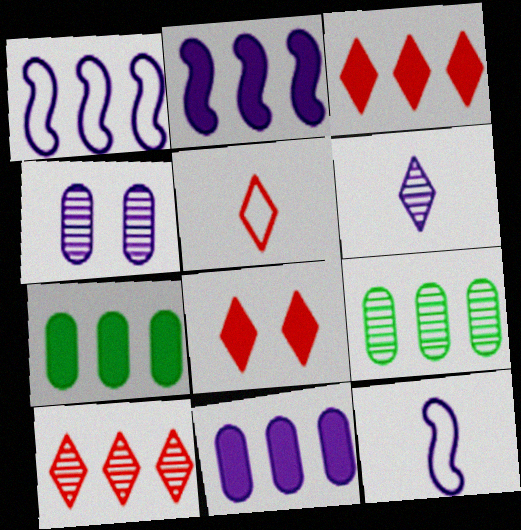[[1, 3, 9], 
[1, 7, 10], 
[2, 3, 7], 
[5, 8, 10], 
[8, 9, 12]]